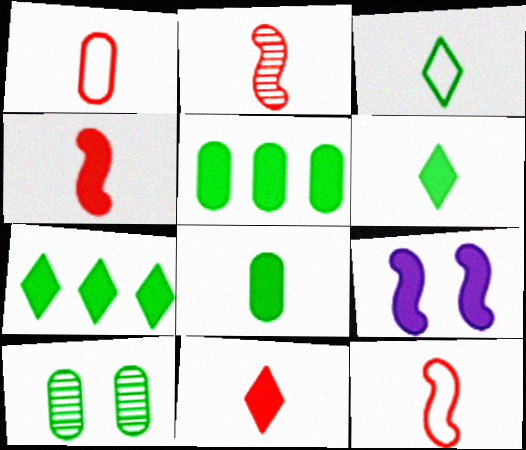[[1, 2, 11], 
[2, 4, 12], 
[5, 9, 11]]